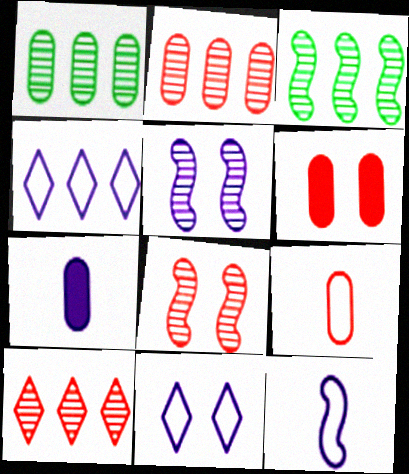[[2, 6, 9], 
[4, 5, 7]]